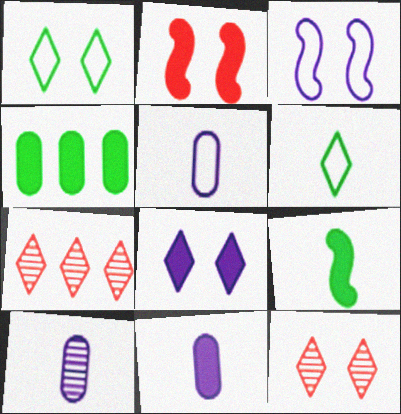[[1, 8, 12], 
[5, 10, 11], 
[6, 7, 8]]